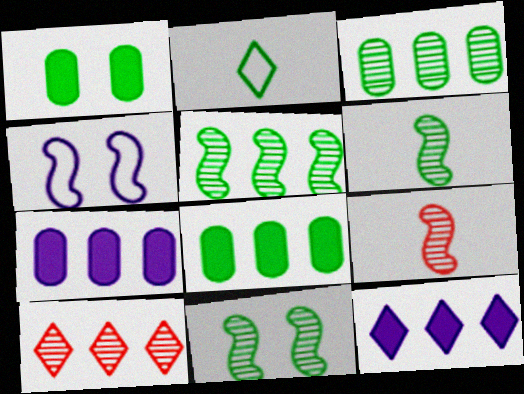[[1, 2, 5], 
[2, 8, 11], 
[5, 6, 11]]